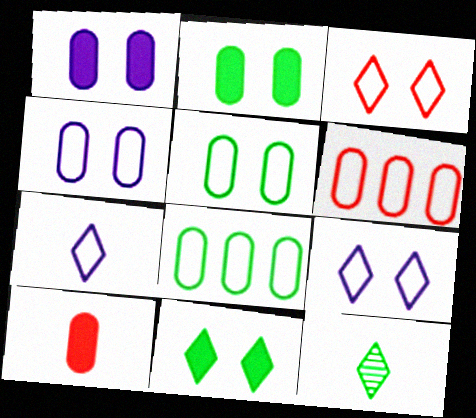[]